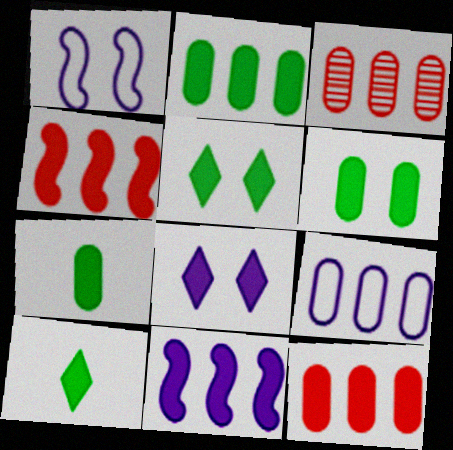[[1, 3, 10], 
[2, 3, 9], 
[2, 6, 7], 
[4, 7, 8]]